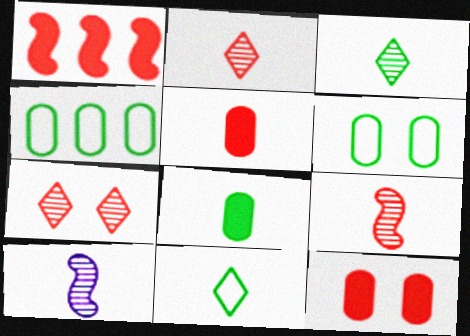[[5, 10, 11]]